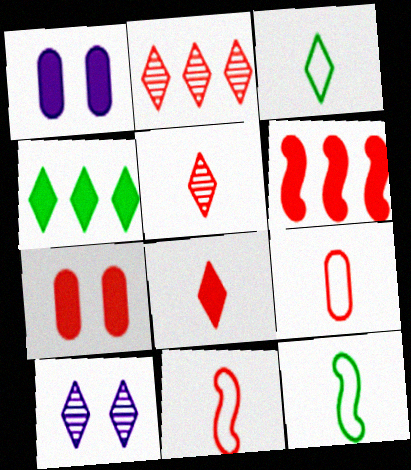[[1, 2, 12], 
[2, 7, 11], 
[6, 7, 8]]